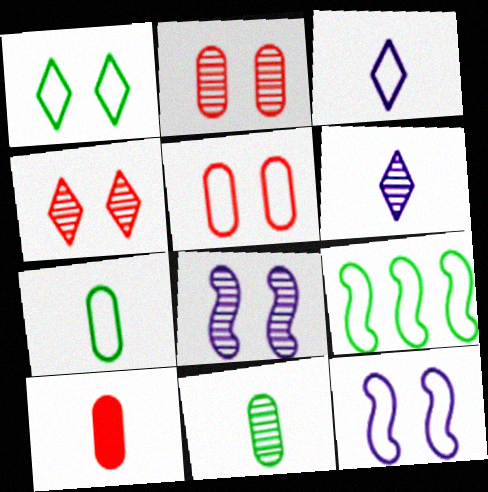[[1, 5, 12], 
[1, 7, 9], 
[3, 5, 9]]